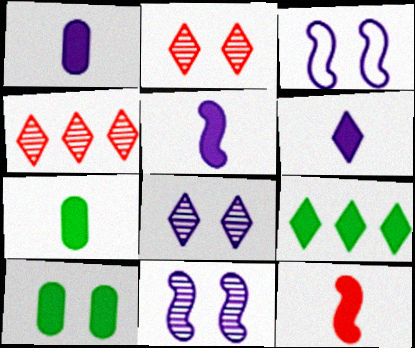[[1, 5, 6], 
[2, 3, 10], 
[3, 4, 7], 
[6, 7, 12]]